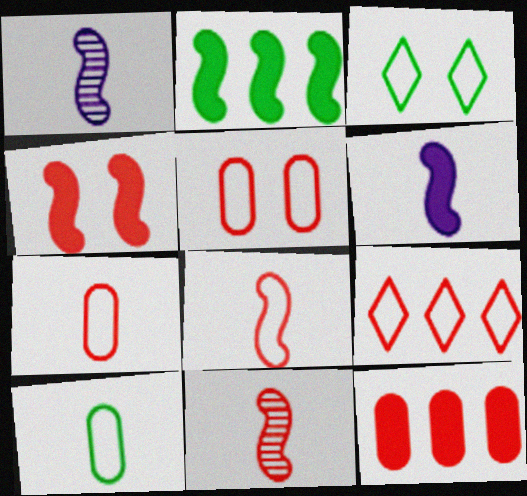[[1, 3, 12], 
[2, 4, 6], 
[5, 8, 9]]